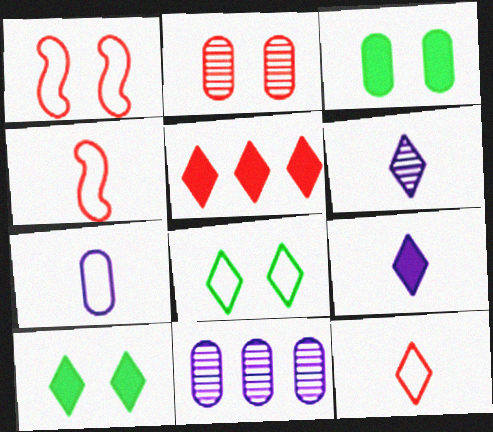[[2, 4, 5], 
[4, 10, 11], 
[5, 6, 8], 
[5, 9, 10]]